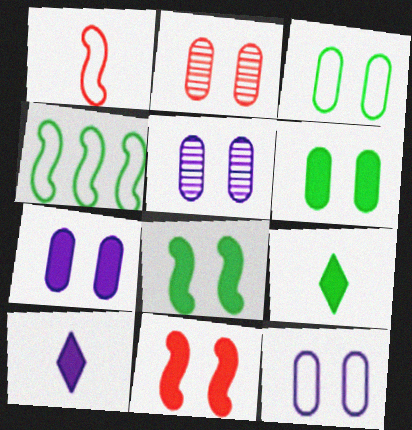[[2, 3, 7], 
[2, 4, 10], 
[2, 6, 12], 
[5, 7, 12]]